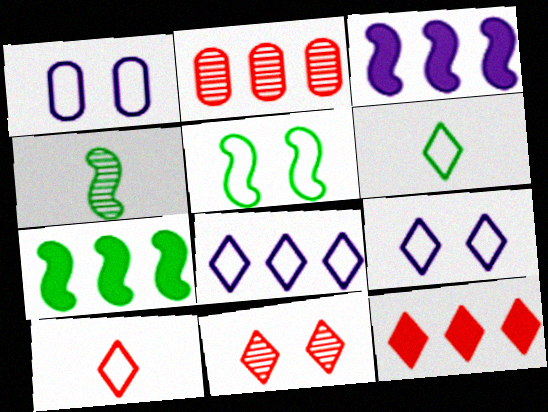[[1, 4, 12], 
[2, 7, 8], 
[4, 5, 7], 
[10, 11, 12]]